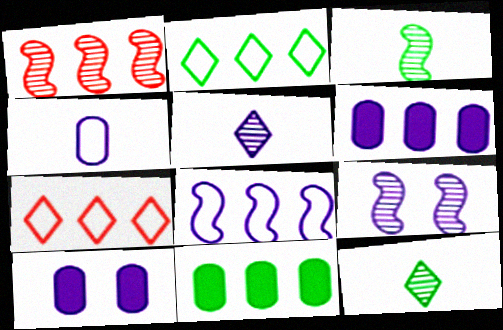[[1, 2, 6], 
[1, 3, 9], 
[3, 7, 10], 
[5, 8, 10]]